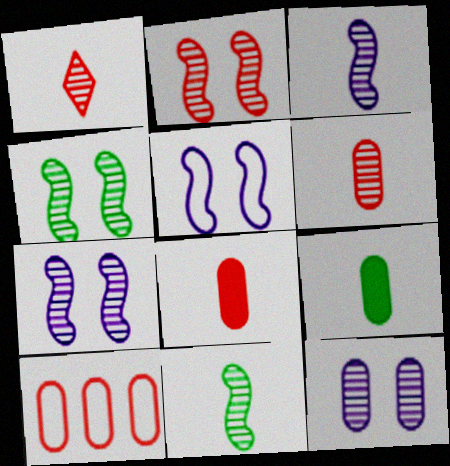[[2, 4, 7], 
[9, 10, 12]]